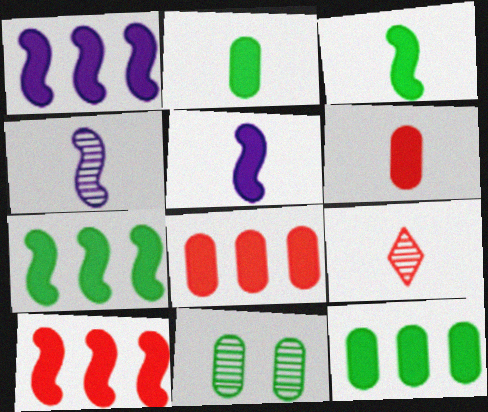[[1, 7, 10]]